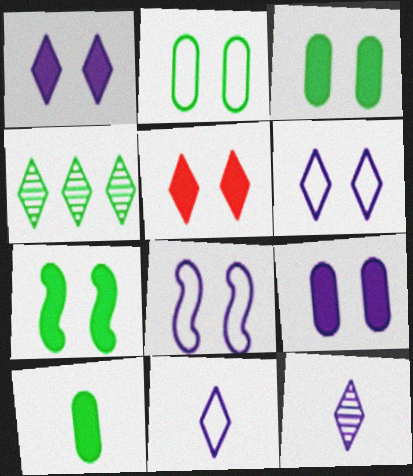[[4, 5, 11], 
[5, 7, 9]]